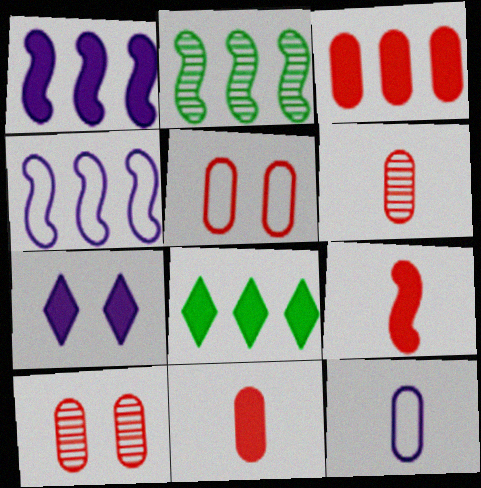[[1, 3, 8], 
[3, 5, 6]]